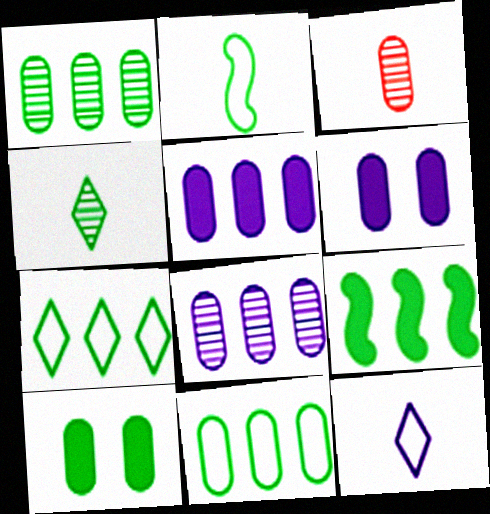[[1, 7, 9], 
[3, 6, 11]]